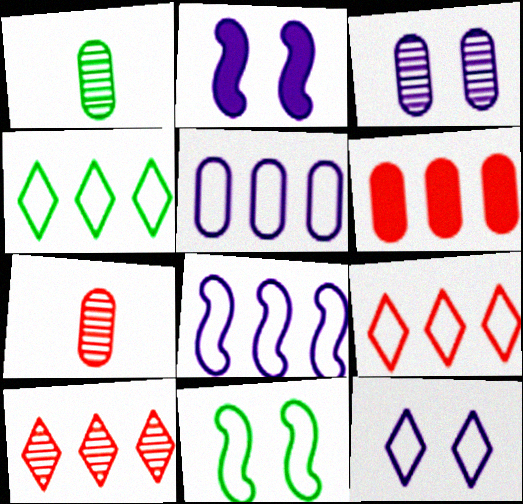[[1, 2, 9], 
[2, 3, 12], 
[2, 4, 7]]